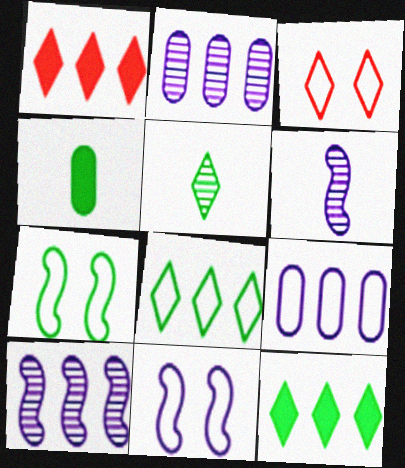[[3, 4, 10]]